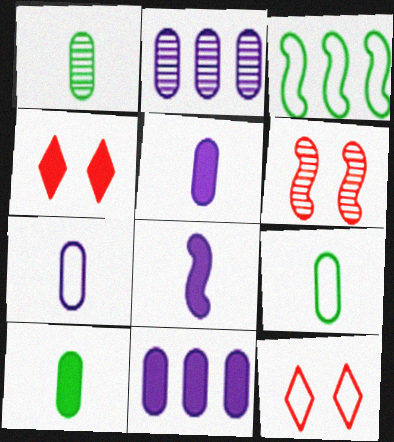[[1, 9, 10], 
[3, 6, 8], 
[3, 7, 12]]